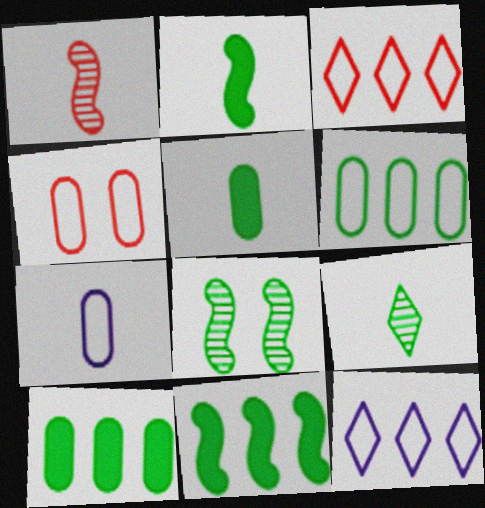[[4, 6, 7]]